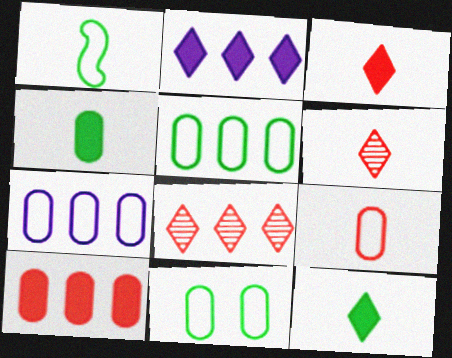[[7, 9, 11]]